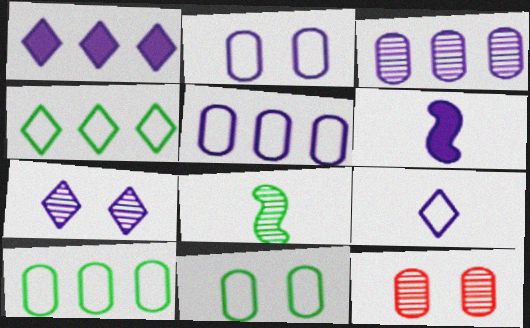[[1, 7, 9], 
[4, 6, 12], 
[5, 6, 7]]